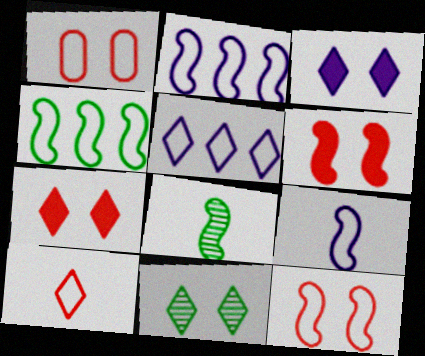[[2, 6, 8], 
[4, 9, 12]]